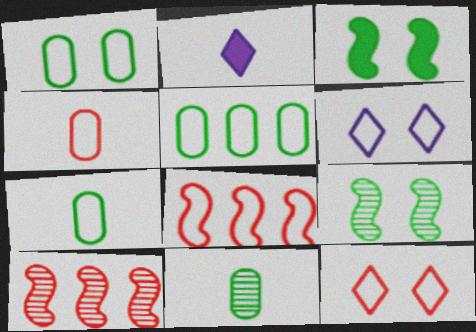[[1, 2, 10], 
[1, 5, 7], 
[4, 8, 12], 
[6, 7, 8]]